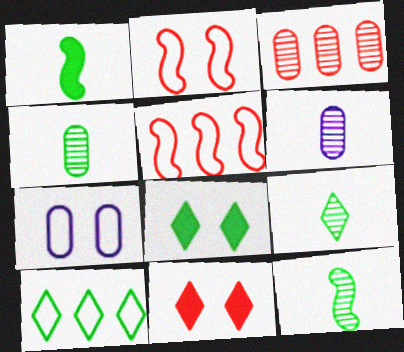[[4, 9, 12], 
[5, 6, 8], 
[8, 9, 10]]